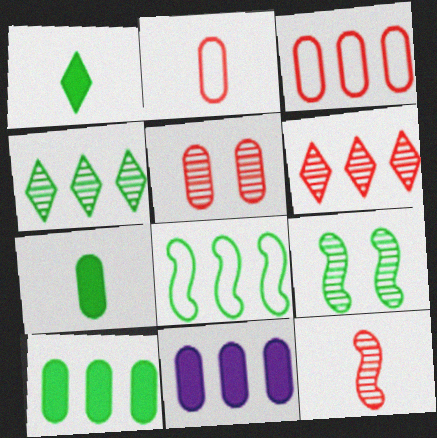[[4, 8, 10], 
[5, 6, 12], 
[6, 8, 11]]